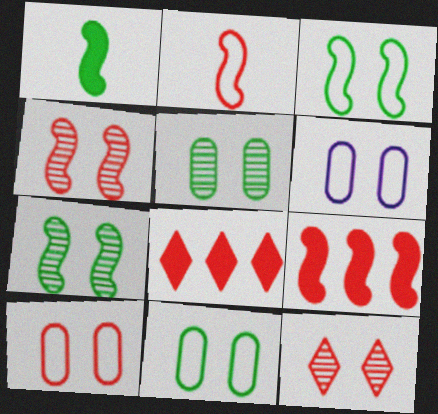[[2, 4, 9], 
[6, 10, 11]]